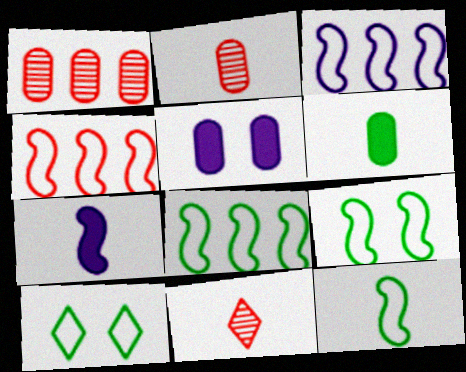[[1, 7, 10], 
[3, 4, 8], 
[5, 8, 11], 
[8, 9, 12]]